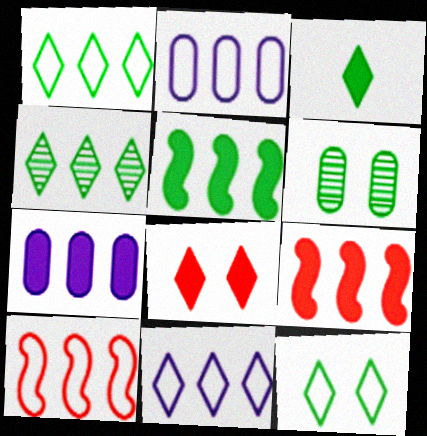[[1, 2, 10], 
[2, 4, 9], 
[3, 4, 12], 
[4, 7, 10]]